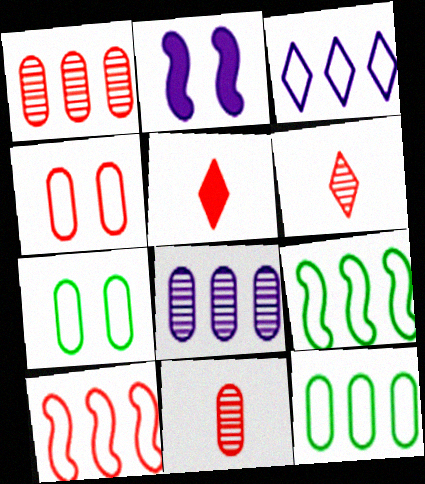[[2, 6, 12], 
[3, 10, 12]]